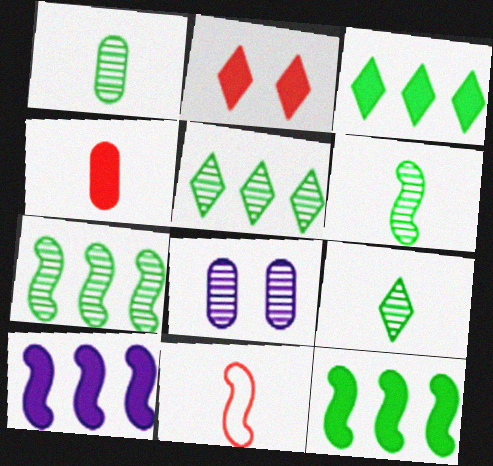[[1, 6, 9], 
[3, 8, 11]]